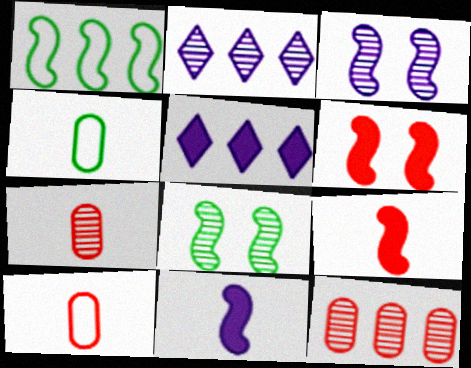[[1, 3, 9], 
[1, 5, 12], 
[2, 4, 6], 
[2, 7, 8], 
[5, 8, 10]]